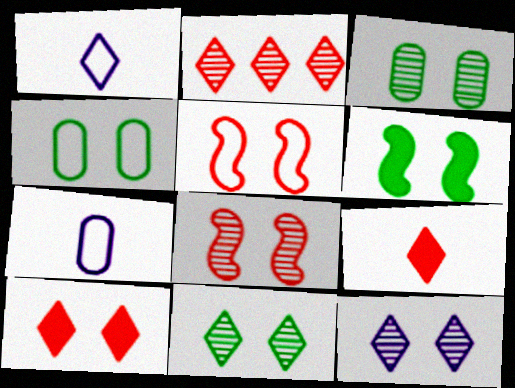[[2, 6, 7], 
[3, 8, 12], 
[4, 6, 11]]